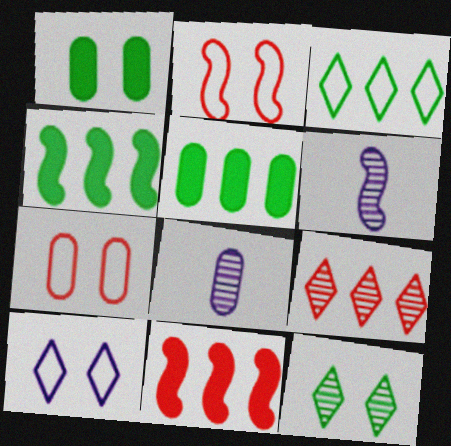[[2, 4, 6], 
[5, 7, 8]]